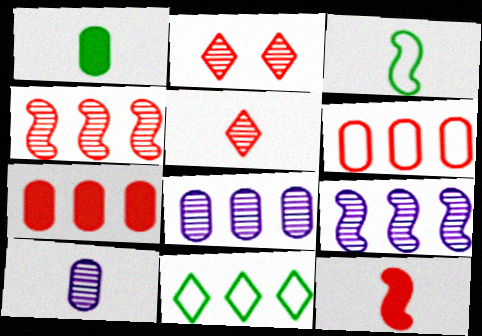[[2, 6, 12], 
[7, 9, 11]]